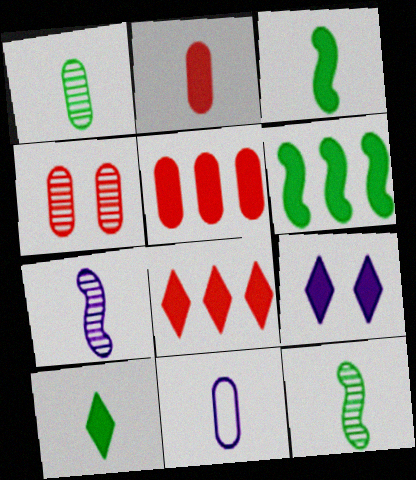[[1, 2, 11], 
[2, 6, 9], 
[3, 5, 9], 
[8, 9, 10]]